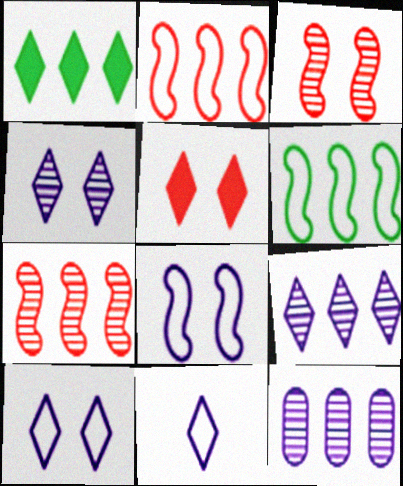[[1, 2, 12]]